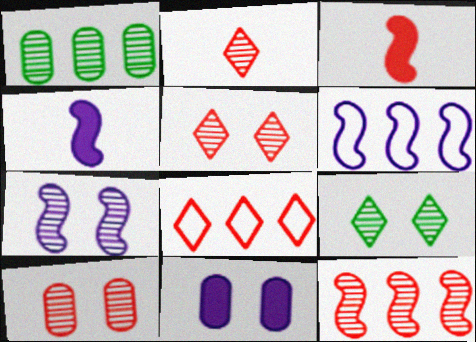[[1, 2, 7], 
[2, 10, 12], 
[3, 8, 10], 
[4, 6, 7], 
[7, 9, 10]]